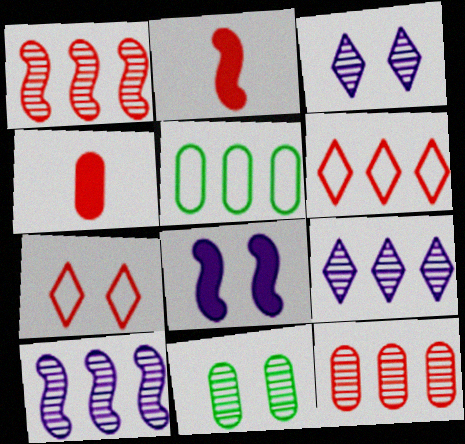[[1, 4, 7], 
[2, 3, 5], 
[2, 7, 12], 
[7, 8, 11]]